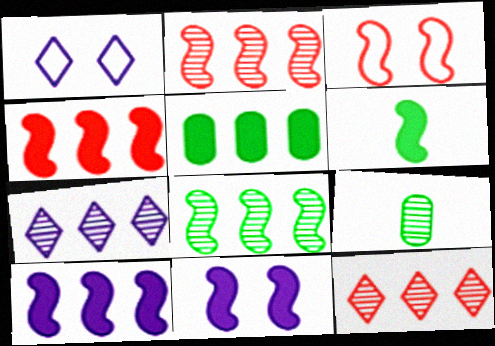[[1, 4, 9], 
[4, 6, 11]]